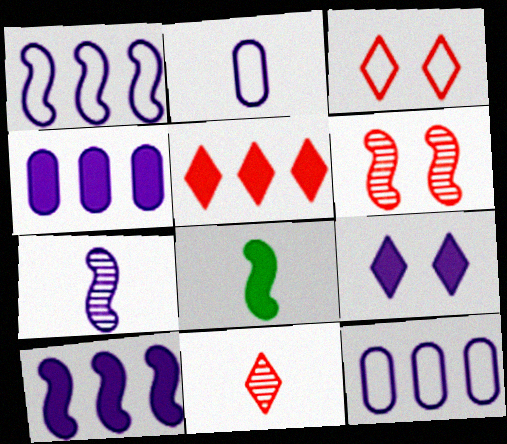[[1, 6, 8], 
[2, 8, 11], 
[3, 5, 11], 
[7, 9, 12]]